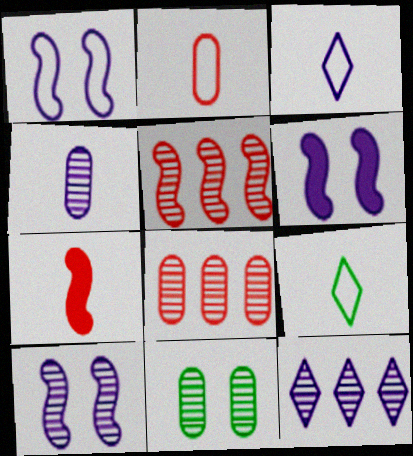[[1, 6, 10], 
[4, 7, 9], 
[4, 8, 11], 
[4, 10, 12], 
[6, 8, 9]]